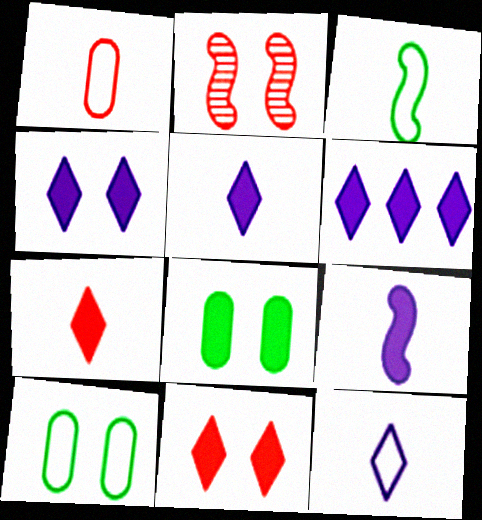[[1, 3, 12], 
[2, 4, 10], 
[4, 5, 6]]